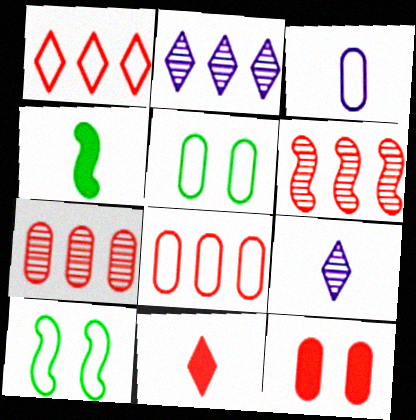[[1, 3, 10], 
[3, 5, 8]]